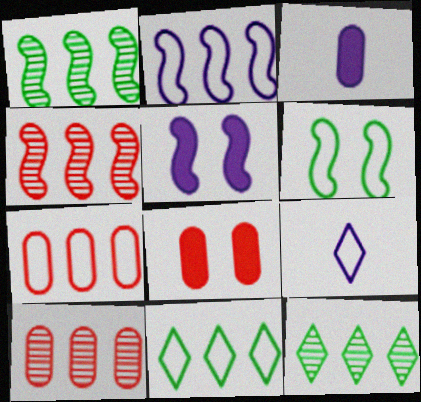[[1, 8, 9], 
[2, 7, 11], 
[6, 7, 9]]